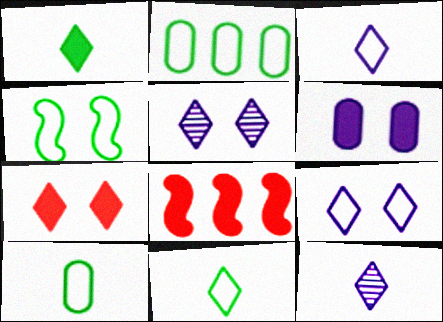[[1, 6, 8], 
[2, 4, 11], 
[5, 8, 10]]